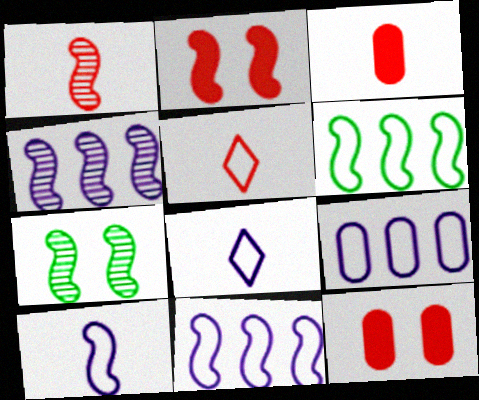[[1, 3, 5], 
[1, 4, 7]]